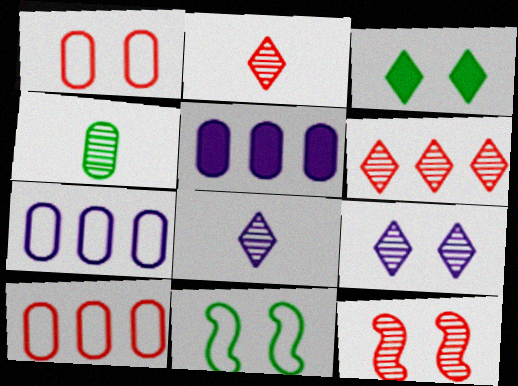[[1, 4, 5], 
[2, 5, 11]]